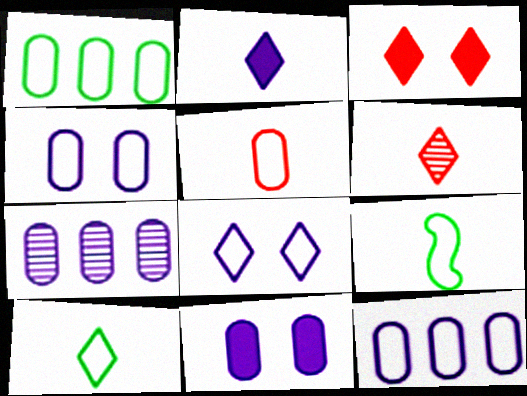[[1, 4, 5], 
[2, 6, 10], 
[3, 7, 9]]